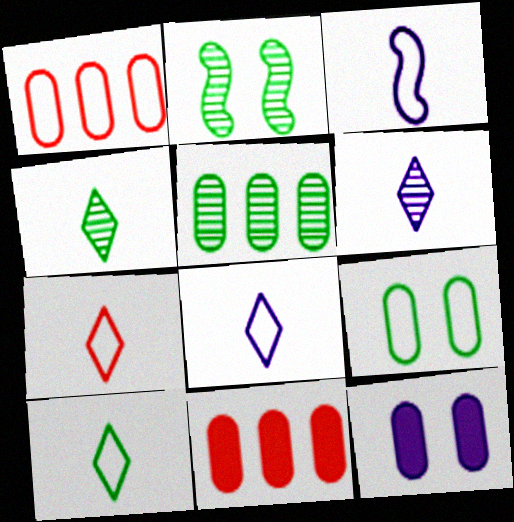[[2, 4, 5], 
[2, 8, 11], 
[7, 8, 10]]